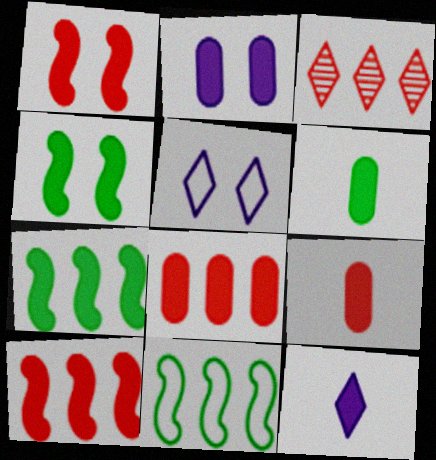[[2, 6, 8], 
[4, 8, 12]]